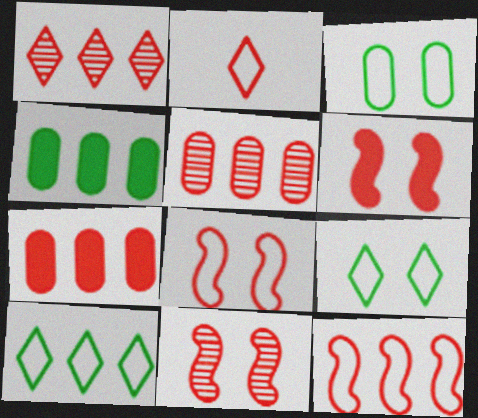[[1, 7, 12], 
[2, 5, 6], 
[2, 7, 11], 
[6, 8, 11]]